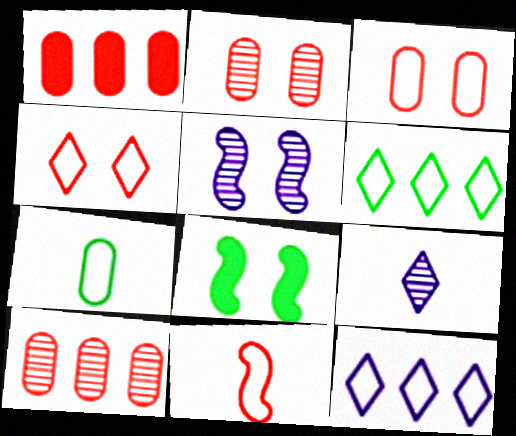[]